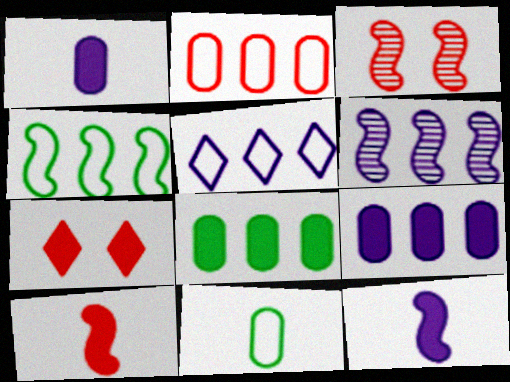[[2, 4, 5], 
[3, 4, 12], 
[5, 6, 9], 
[6, 7, 11], 
[7, 8, 12]]